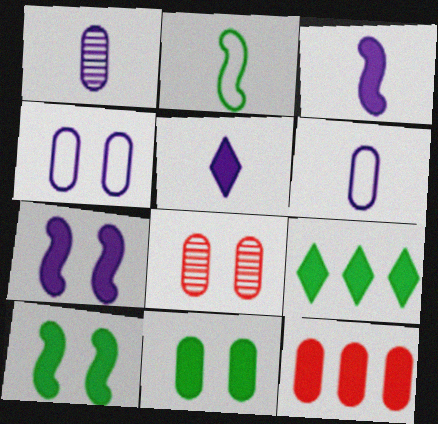[[4, 8, 11], 
[5, 10, 12]]